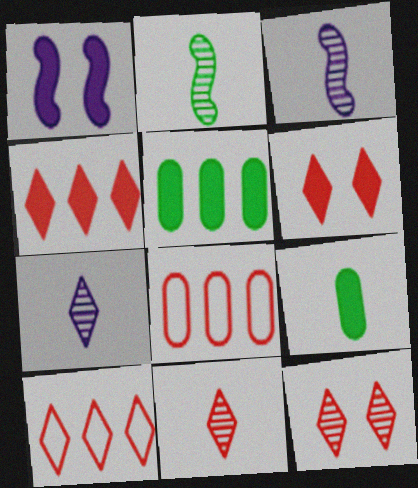[[1, 4, 9], 
[6, 10, 11]]